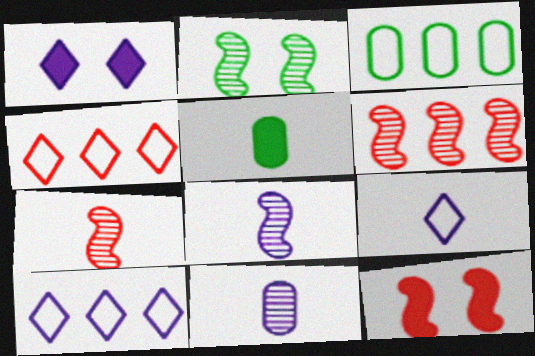[[1, 3, 7], 
[2, 6, 8], 
[5, 7, 9]]